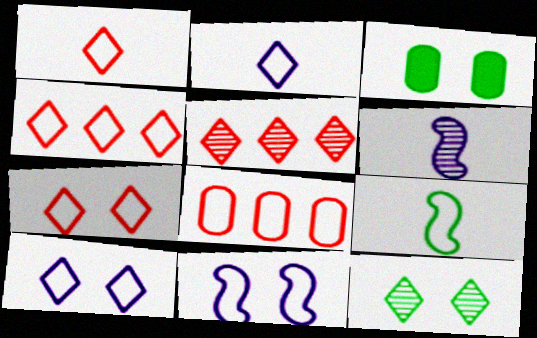[[1, 4, 7], 
[3, 4, 6], 
[8, 9, 10]]